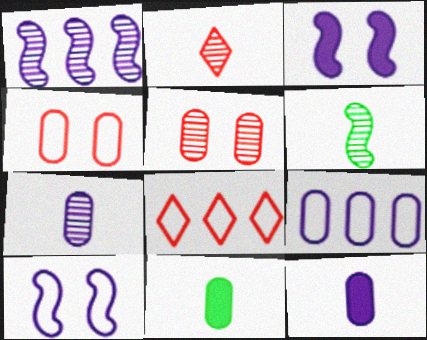[[2, 6, 7], 
[5, 9, 11]]